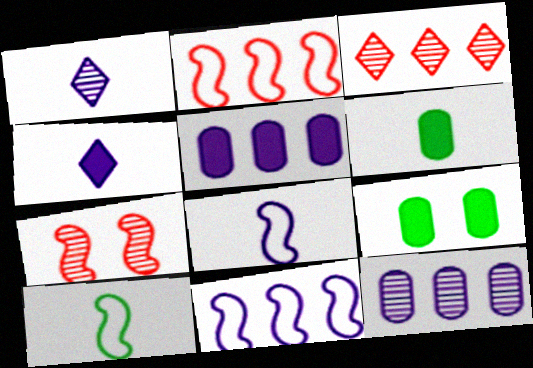[[1, 2, 9], 
[3, 8, 9]]